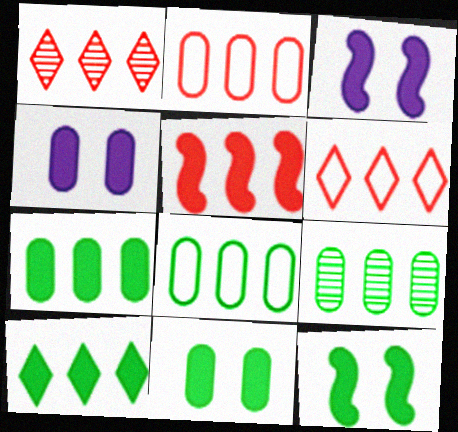[[1, 2, 5], 
[7, 8, 9]]